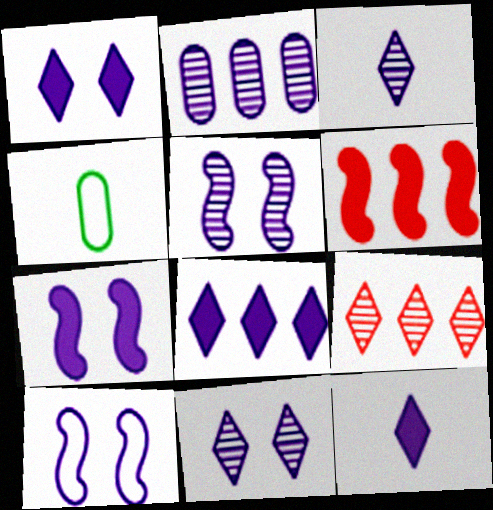[[1, 8, 12], 
[2, 3, 5], 
[2, 10, 12], 
[4, 6, 11], 
[4, 7, 9], 
[5, 7, 10]]